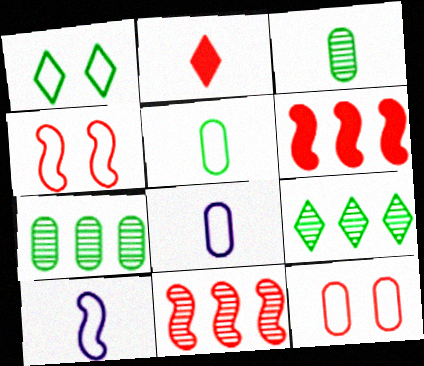[[2, 3, 10], 
[2, 11, 12]]